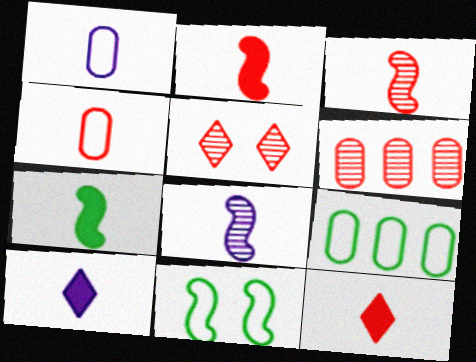[[1, 8, 10], 
[3, 4, 12], 
[3, 5, 6], 
[6, 10, 11]]